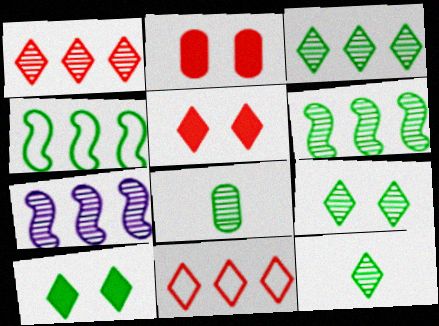[[3, 9, 12], 
[4, 8, 10], 
[6, 8, 9]]